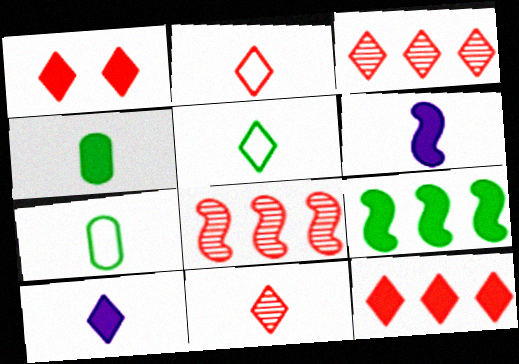[[1, 2, 3], 
[5, 10, 11], 
[6, 7, 11]]